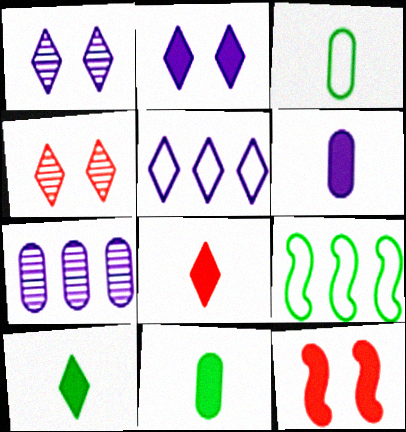[[4, 5, 10], 
[4, 6, 9]]